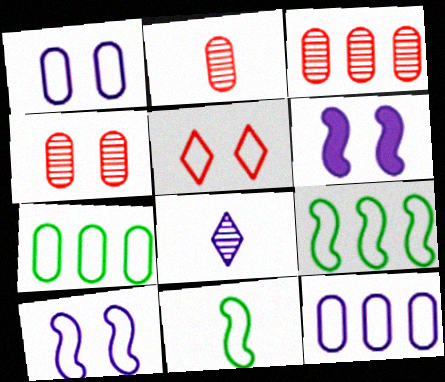[[2, 3, 4], 
[5, 11, 12], 
[6, 8, 12]]